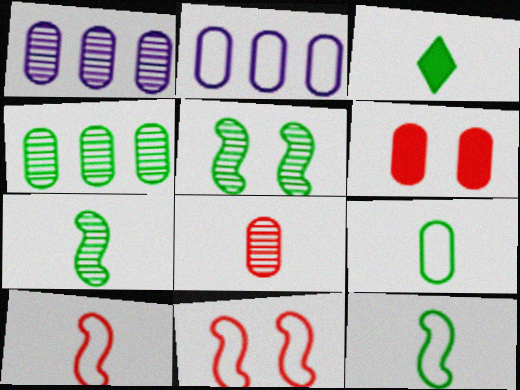[[1, 3, 11], 
[1, 6, 9], 
[3, 7, 9]]